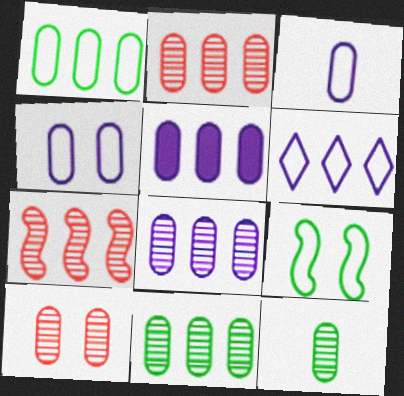[[1, 2, 5], 
[2, 8, 11], 
[8, 10, 12]]